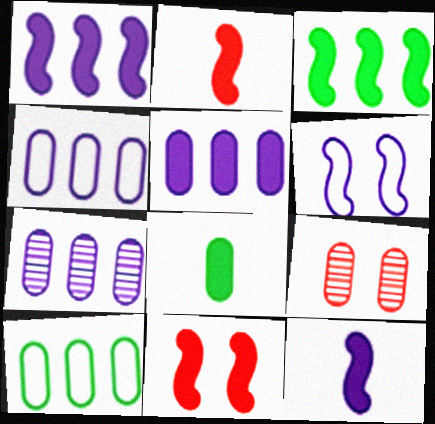[[3, 11, 12], 
[4, 5, 7], 
[4, 8, 9]]